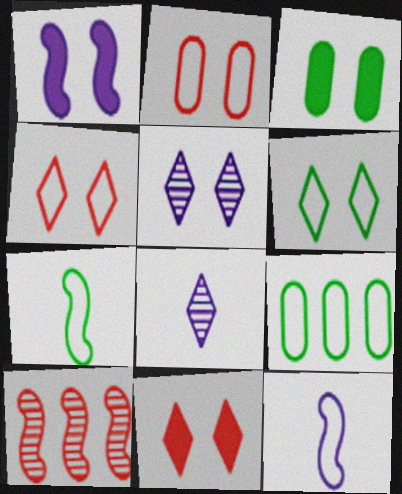[[1, 3, 11], 
[1, 7, 10], 
[4, 9, 12], 
[5, 6, 11], 
[6, 7, 9]]